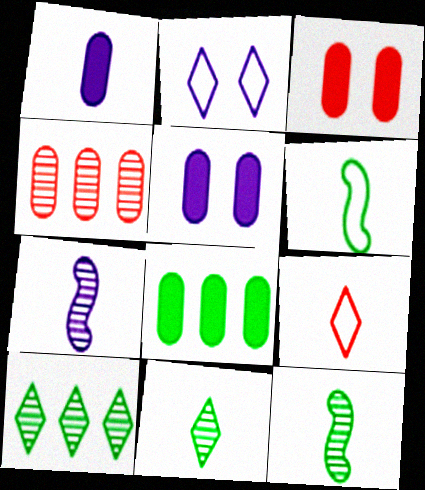[[1, 3, 8], 
[1, 9, 12]]